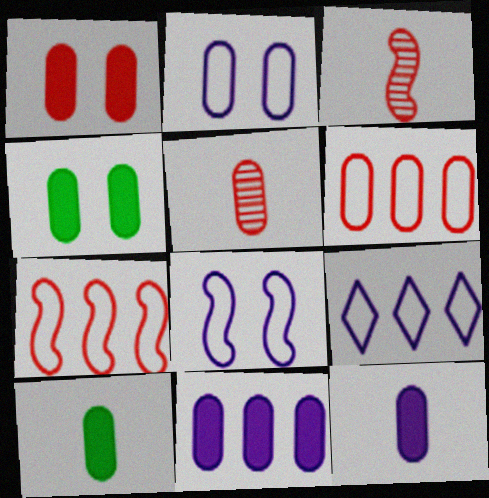[[1, 5, 6], 
[1, 10, 11], 
[3, 4, 9]]